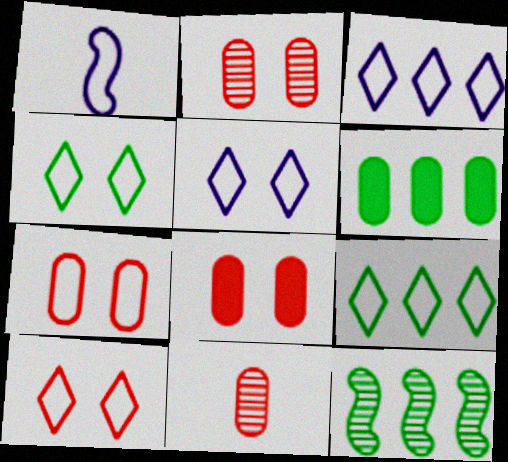[[1, 7, 9], 
[2, 7, 8], 
[4, 5, 10], 
[6, 9, 12]]